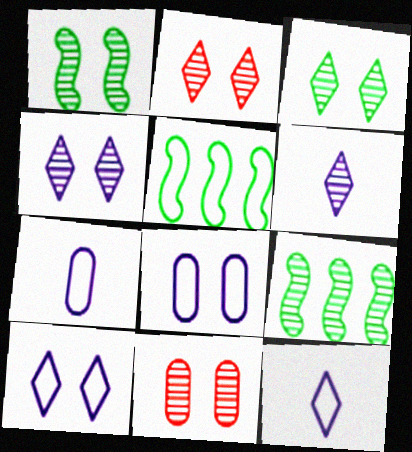[[1, 4, 11], 
[2, 3, 4], 
[6, 9, 11]]